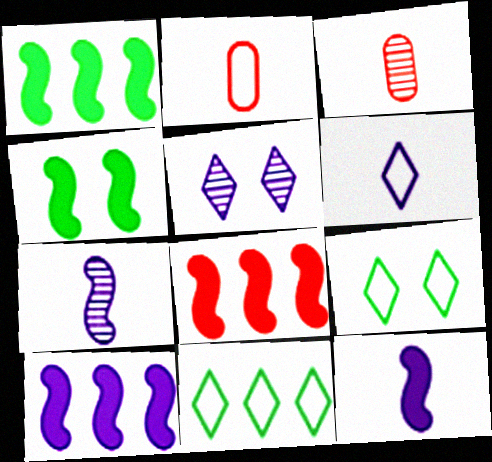[[1, 2, 5], 
[1, 8, 10], 
[3, 9, 10], 
[4, 8, 12]]